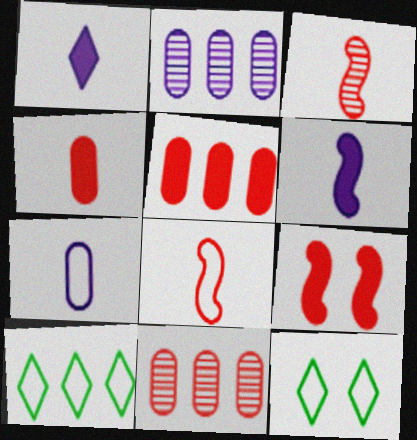[[6, 11, 12]]